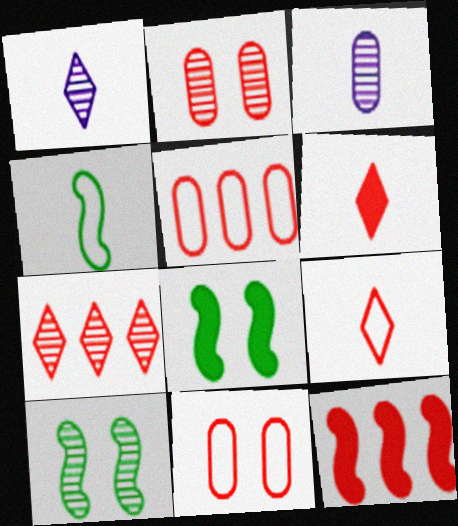[[1, 5, 8], 
[2, 9, 12], 
[3, 4, 6], 
[3, 7, 10], 
[5, 7, 12]]